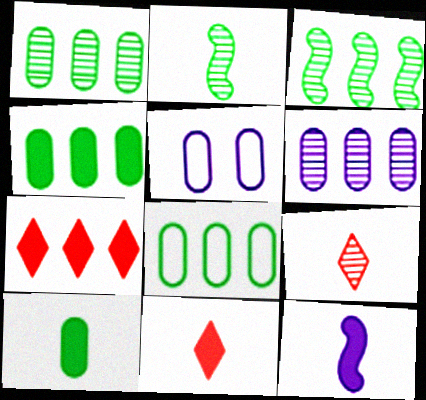[[1, 4, 8], 
[2, 5, 7], 
[3, 5, 11], 
[10, 11, 12]]